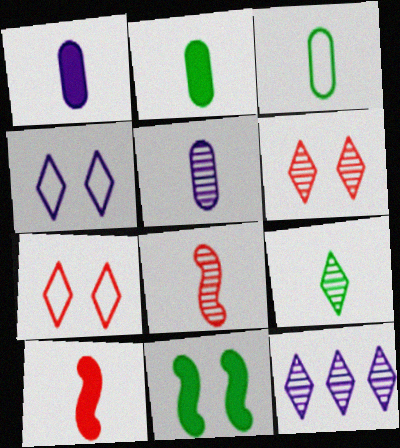[[5, 8, 9], 
[6, 9, 12]]